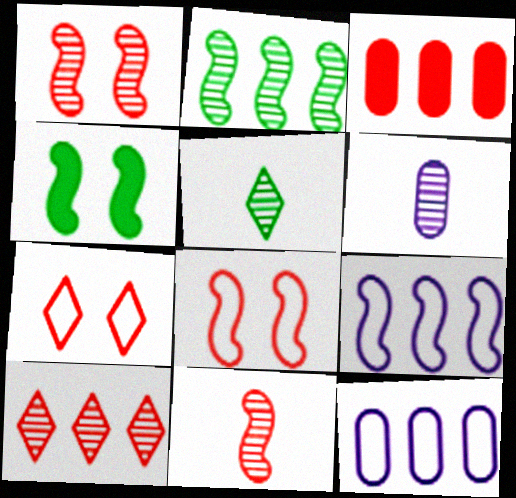[[3, 7, 11], 
[4, 9, 11], 
[5, 6, 11]]